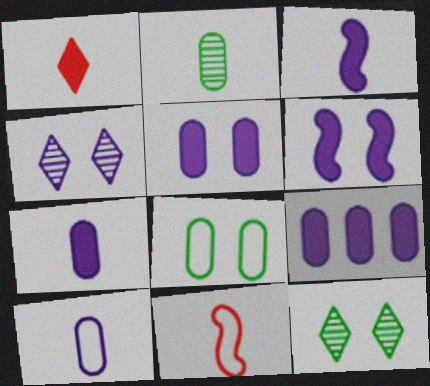[[5, 7, 9], 
[9, 11, 12]]